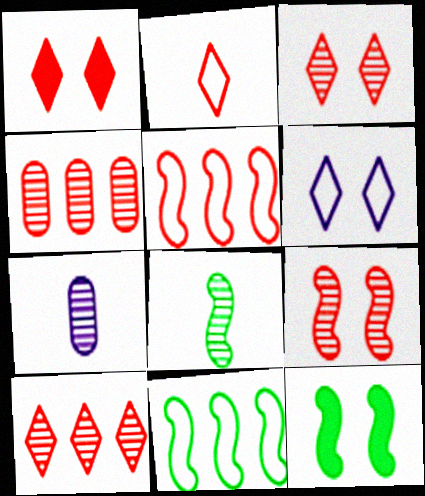[[1, 2, 10], 
[1, 7, 11], 
[8, 11, 12]]